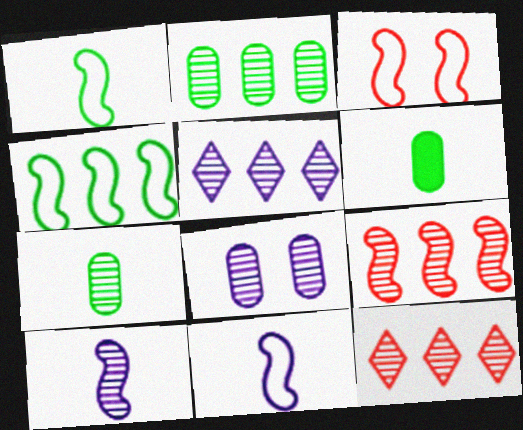[[2, 5, 9], 
[3, 4, 11], 
[3, 5, 6], 
[5, 8, 10]]